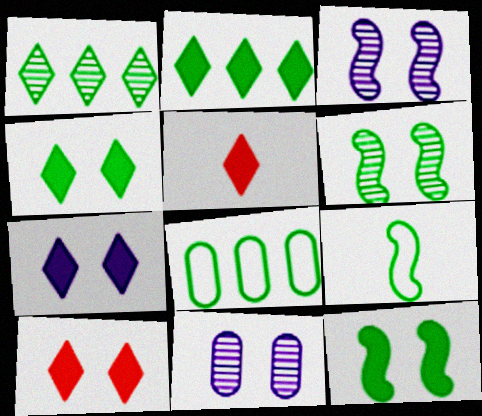[[2, 5, 7], 
[3, 5, 8], 
[4, 7, 10]]